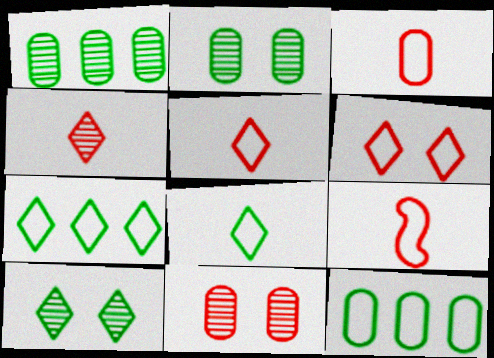[[3, 5, 9]]